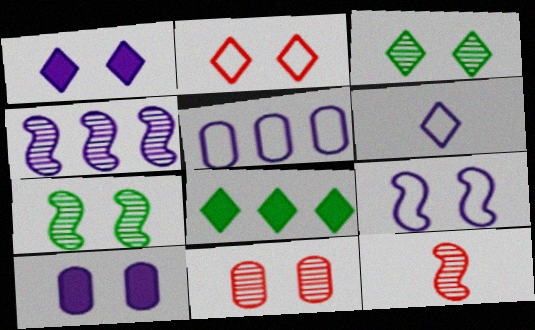[[1, 2, 3], 
[2, 7, 10], 
[4, 6, 10], 
[4, 7, 12], 
[5, 6, 9]]